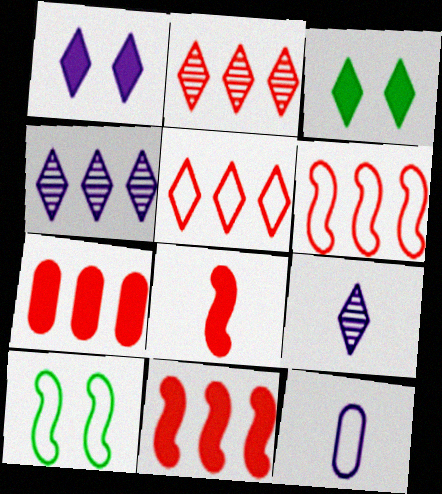[[2, 6, 7], 
[3, 5, 9], 
[5, 10, 12], 
[7, 9, 10]]